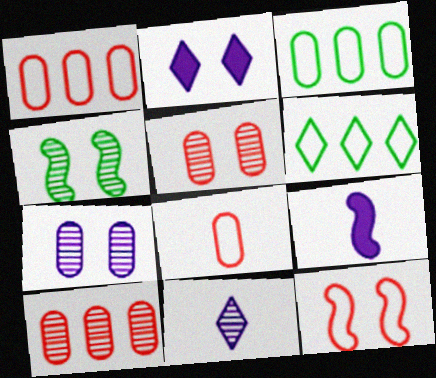[[4, 10, 11], 
[5, 6, 9]]